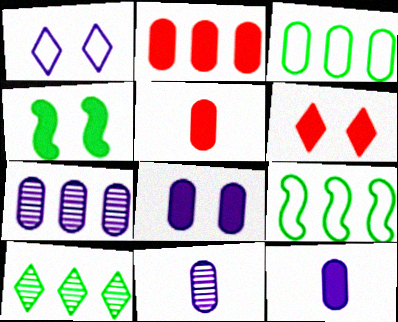[[2, 3, 7], 
[4, 6, 8], 
[6, 9, 11]]